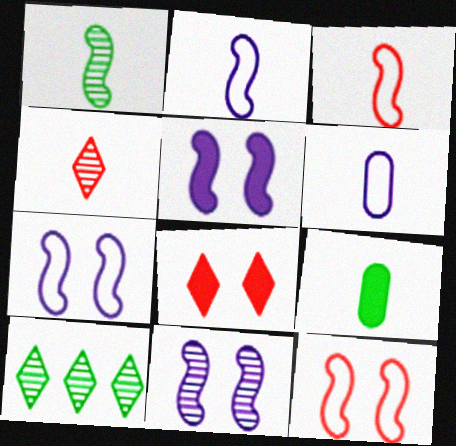[[2, 4, 9], 
[5, 7, 11]]